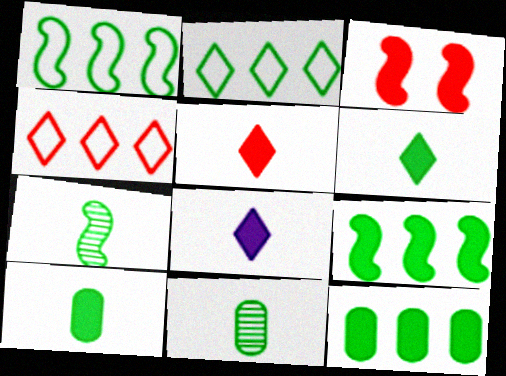[[3, 8, 12], 
[5, 6, 8]]